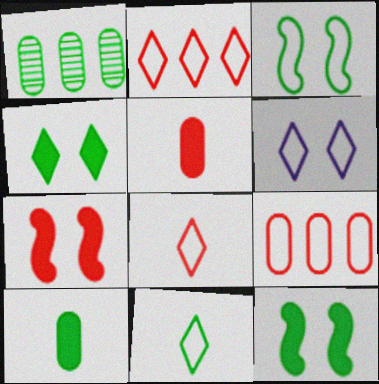[[1, 11, 12], 
[2, 6, 11]]